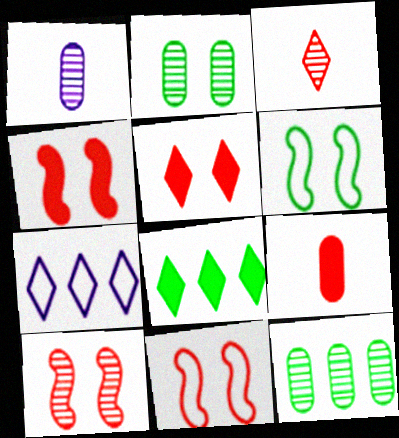[[1, 8, 11], 
[4, 10, 11]]